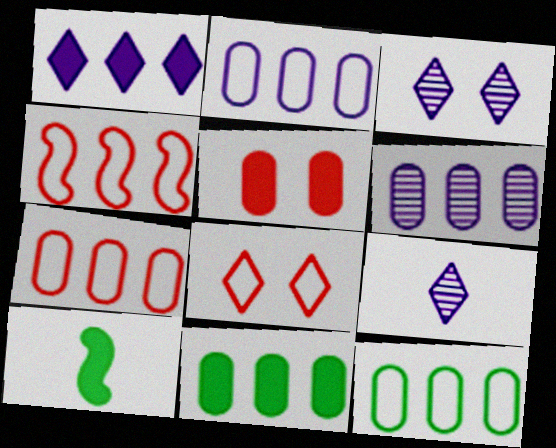[[1, 5, 10], 
[2, 7, 12], 
[3, 7, 10], 
[6, 7, 11], 
[6, 8, 10]]